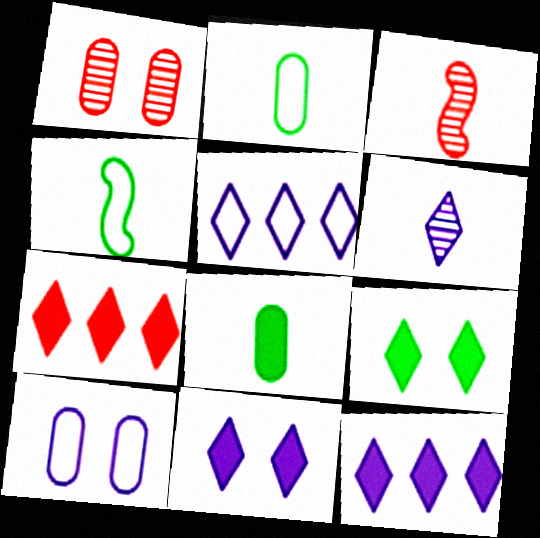[[1, 4, 12], 
[5, 6, 11]]